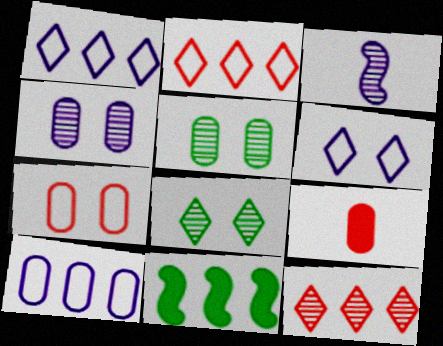[[3, 5, 12], 
[5, 9, 10], 
[10, 11, 12]]